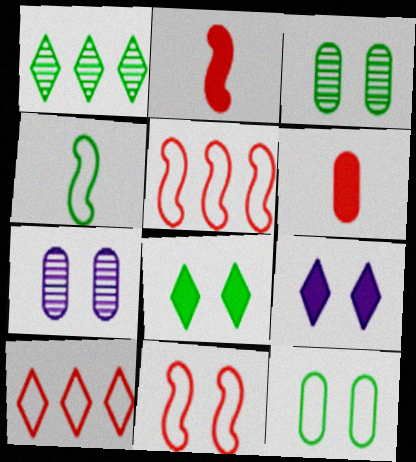[[3, 9, 11], 
[7, 8, 11]]